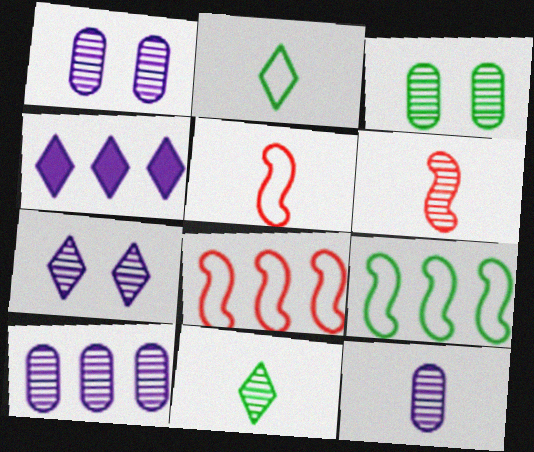[[1, 10, 12], 
[3, 4, 5], 
[6, 11, 12]]